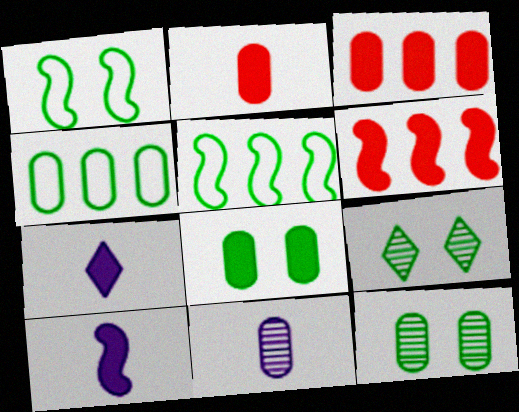[[1, 8, 9], 
[6, 7, 8]]